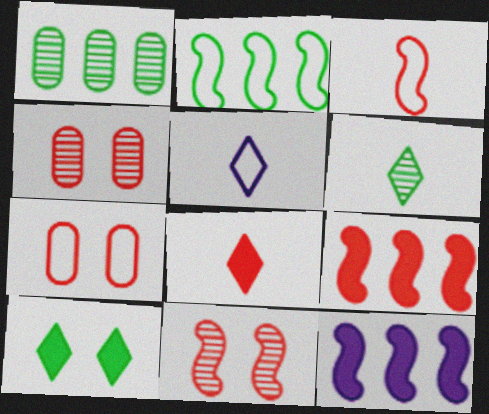[[2, 5, 7], 
[3, 9, 11], 
[5, 6, 8], 
[6, 7, 12]]